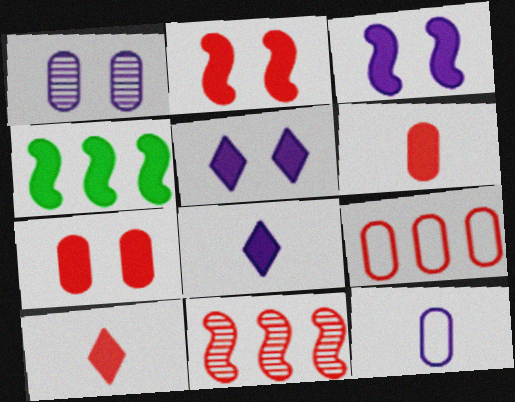[[4, 5, 6], 
[4, 7, 8]]